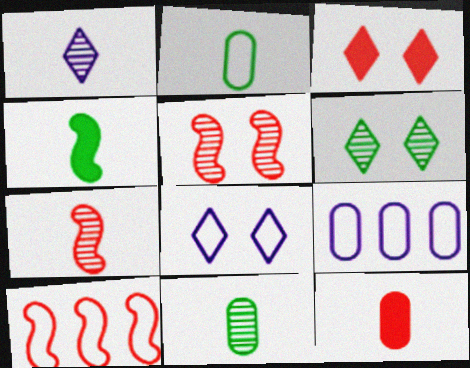[[1, 7, 11], 
[2, 8, 10], 
[3, 6, 8]]